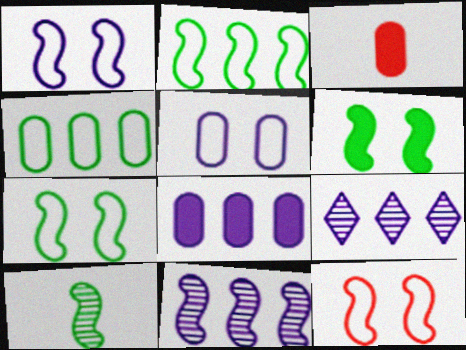[[1, 7, 12], 
[2, 6, 10], 
[3, 7, 9]]